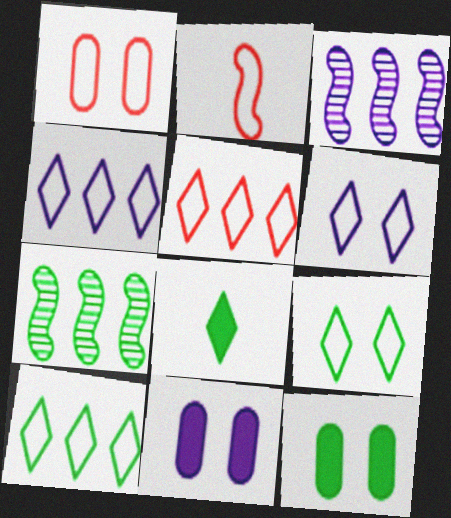[[1, 2, 5], 
[1, 3, 8], 
[4, 5, 10]]